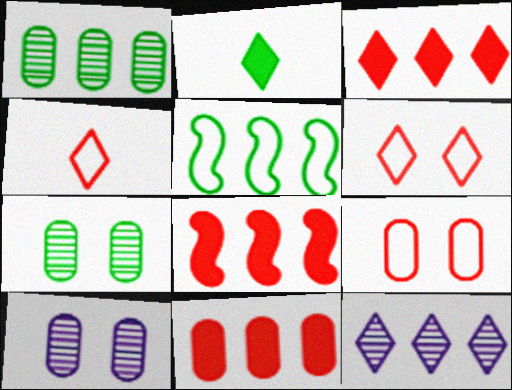[[2, 5, 7], 
[2, 6, 12], 
[3, 8, 11], 
[5, 11, 12]]